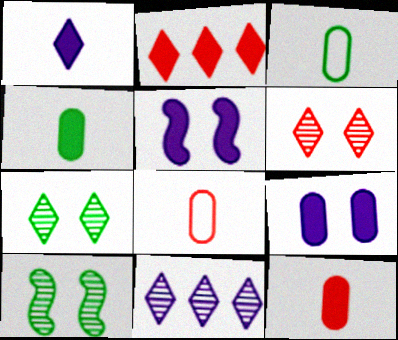[[2, 4, 5]]